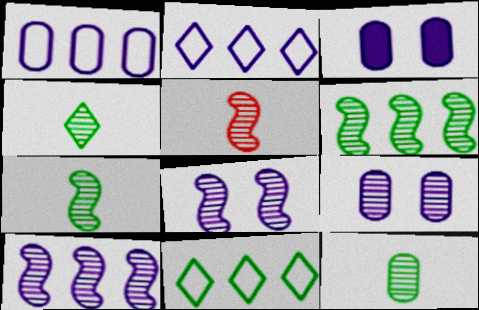[[3, 5, 11], 
[4, 7, 12], 
[5, 6, 8]]